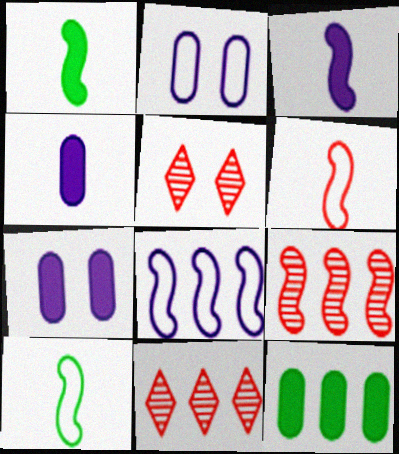[[1, 2, 11], 
[7, 10, 11], 
[8, 11, 12]]